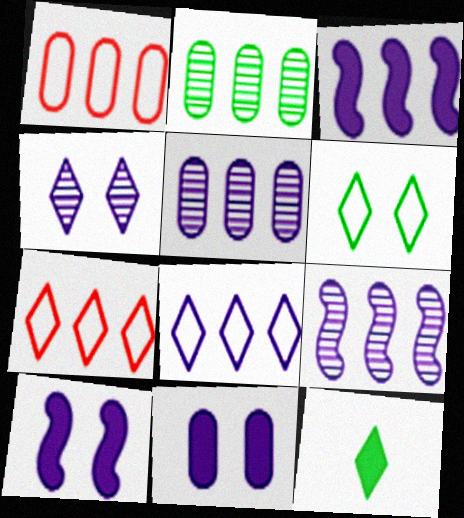[[2, 3, 7], 
[3, 5, 8], 
[4, 7, 12]]